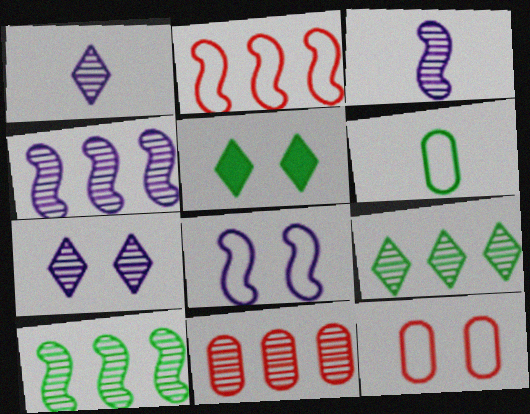[[4, 9, 11], 
[5, 6, 10]]